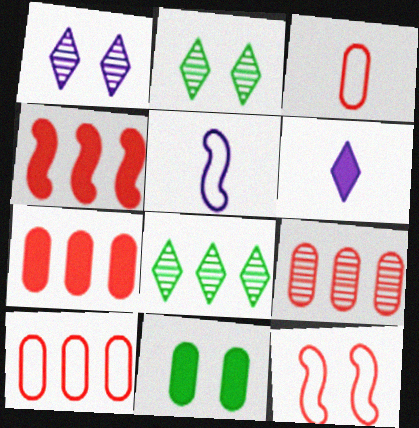[[1, 11, 12], 
[2, 5, 7], 
[4, 6, 11], 
[7, 9, 10]]